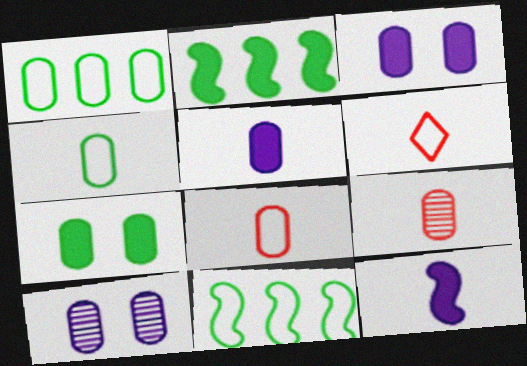[[1, 3, 9], 
[2, 6, 10], 
[4, 5, 9]]